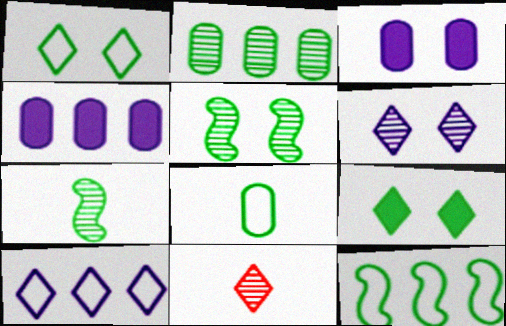[[1, 8, 12], 
[3, 11, 12], 
[9, 10, 11]]